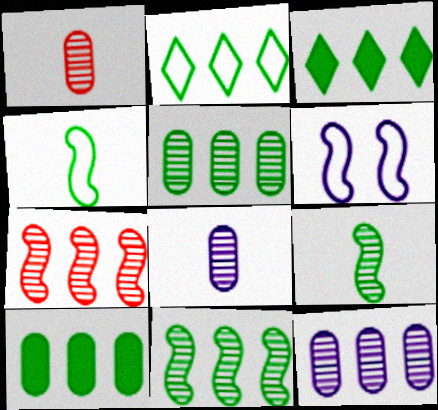[[1, 3, 6], 
[2, 10, 11]]